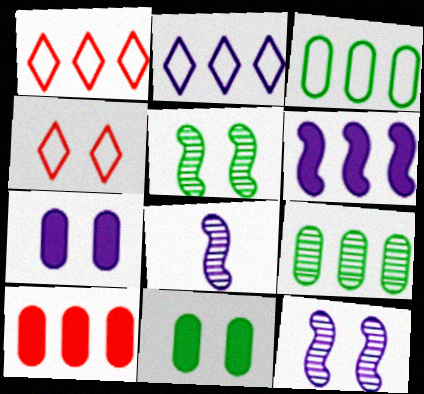[[1, 6, 9], 
[1, 8, 11], 
[2, 7, 8], 
[4, 5, 7], 
[4, 11, 12]]